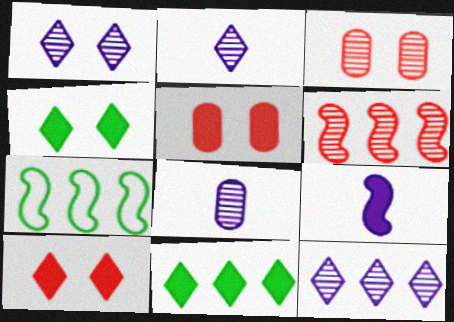[[1, 2, 12], 
[2, 5, 7], 
[5, 9, 11], 
[7, 8, 10]]